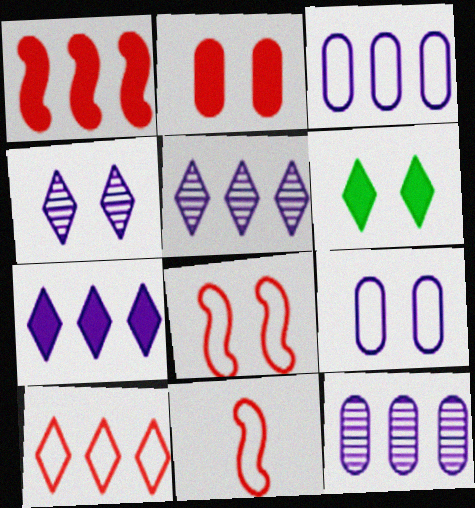[[6, 11, 12]]